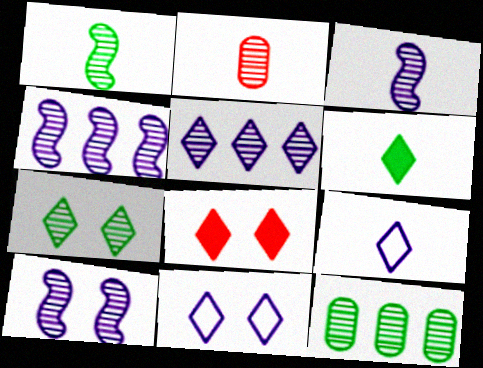[[1, 7, 12], 
[2, 4, 7], 
[3, 4, 10], 
[7, 8, 11]]